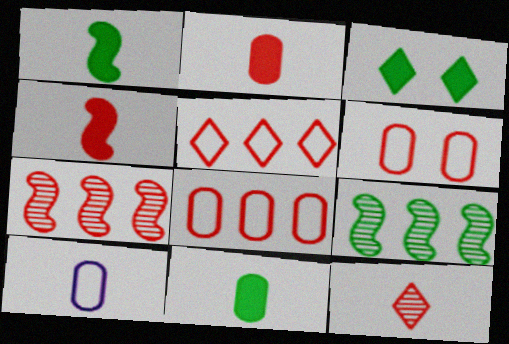[[1, 10, 12], 
[3, 7, 10]]